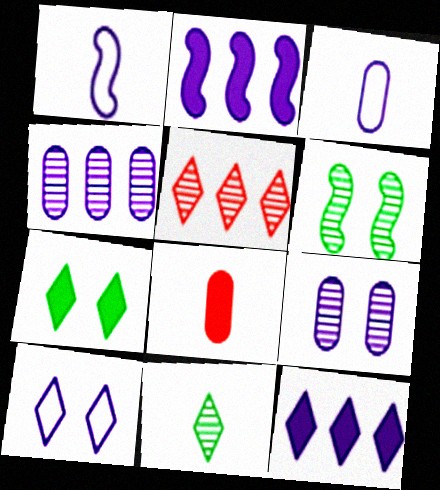[[1, 8, 11], 
[1, 9, 12], 
[2, 7, 8]]